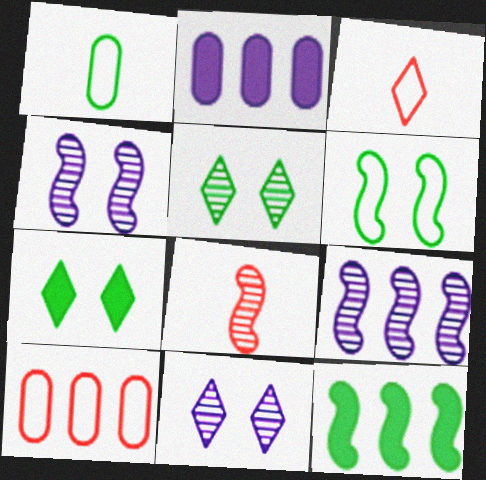[[1, 5, 12]]